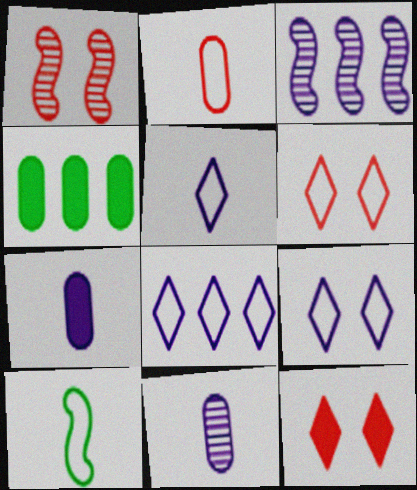[[1, 4, 5], 
[2, 5, 10], 
[3, 7, 9], 
[5, 8, 9]]